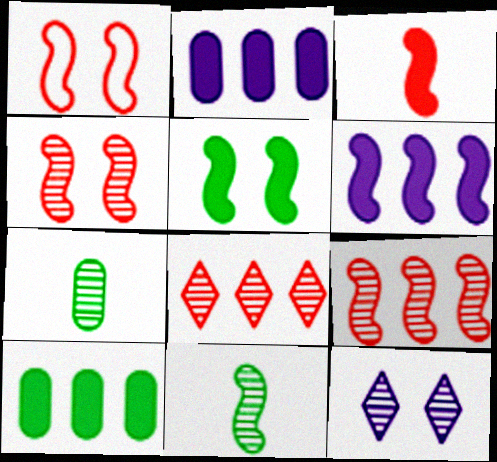[[1, 3, 9], 
[1, 6, 11], 
[3, 5, 6], 
[7, 9, 12]]